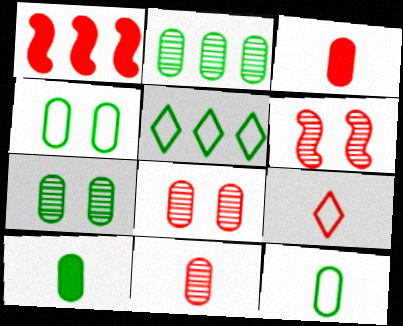[[1, 8, 9], 
[2, 4, 10]]